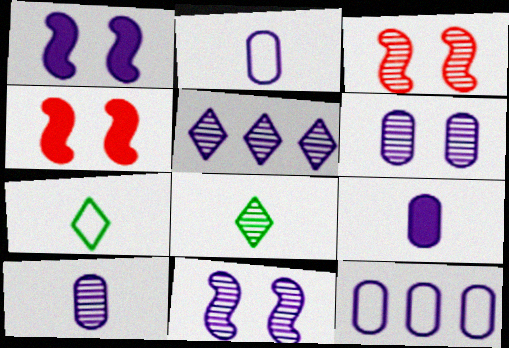[[1, 2, 5], 
[2, 9, 10], 
[4, 8, 12], 
[5, 10, 11], 
[6, 9, 12]]